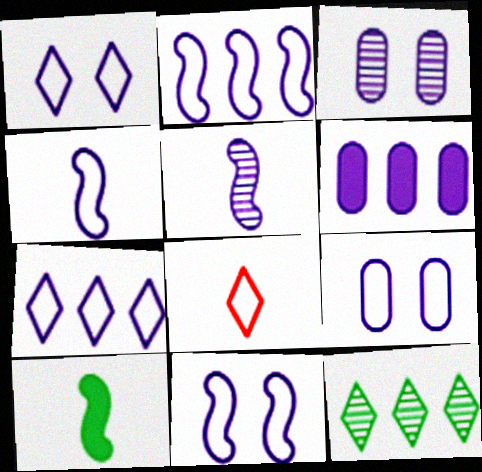[[1, 5, 6], 
[1, 9, 11], 
[2, 4, 11], 
[4, 7, 9]]